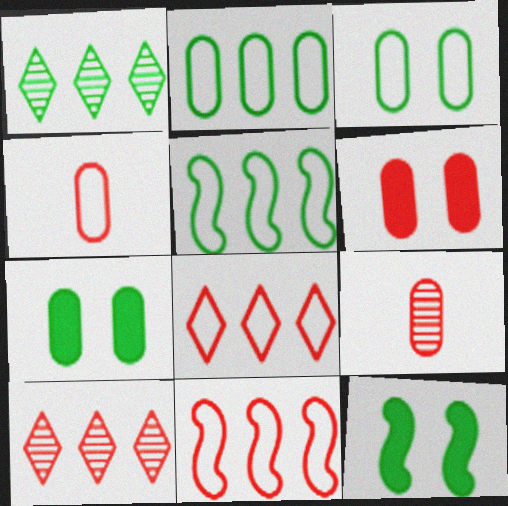[]